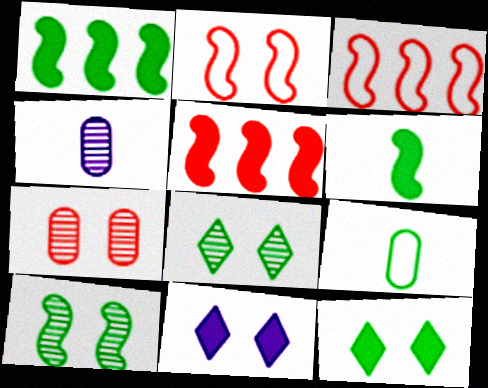[[1, 8, 9], 
[3, 4, 12]]